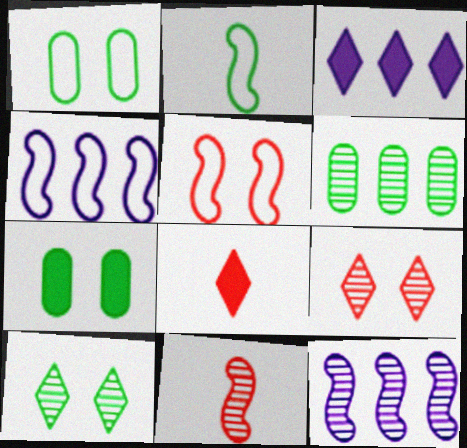[[1, 3, 11], 
[1, 8, 12], 
[2, 4, 5]]